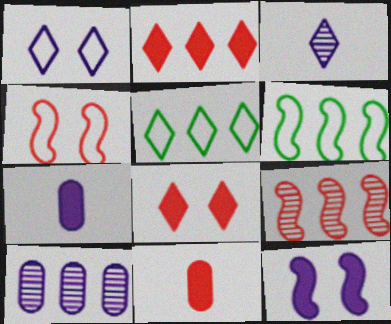[[2, 6, 10], 
[3, 5, 8]]